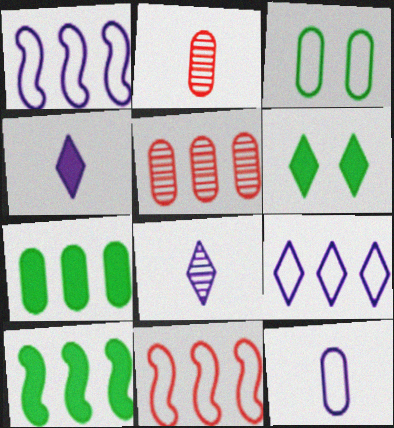[[1, 2, 6], 
[5, 9, 10]]